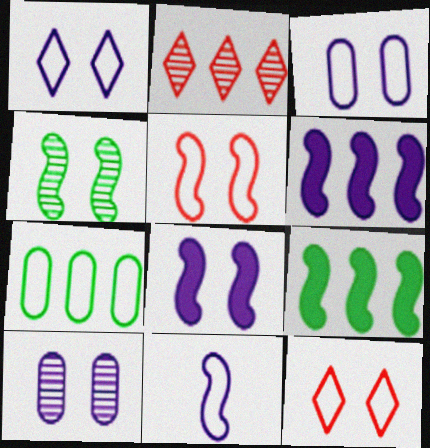[[1, 8, 10], 
[2, 6, 7], 
[4, 5, 8], 
[7, 11, 12]]